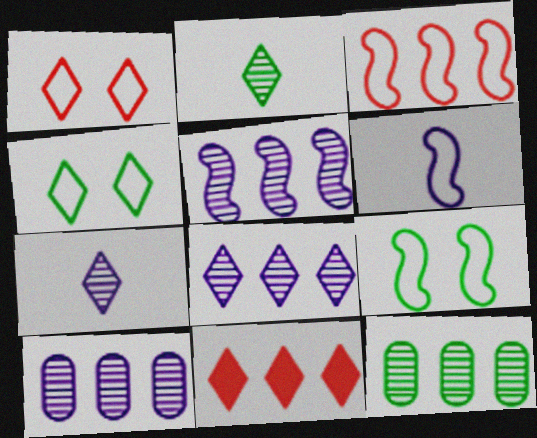[[3, 6, 9], 
[4, 7, 11], 
[5, 8, 10]]